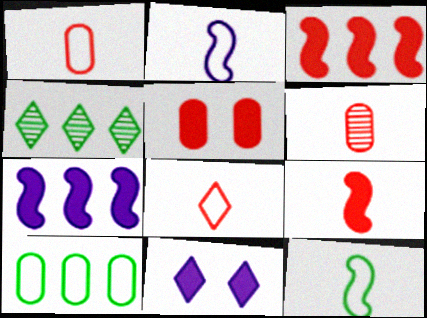[[2, 4, 5], 
[4, 8, 11], 
[6, 8, 9]]